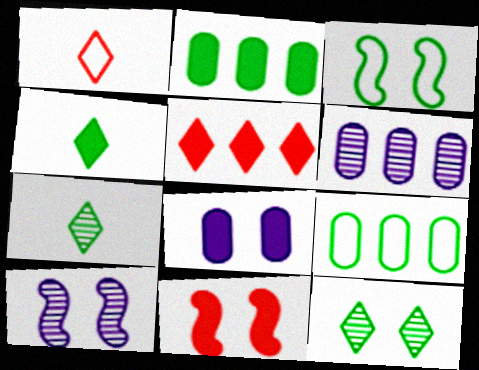[[1, 2, 10], 
[2, 3, 7], 
[3, 10, 11]]